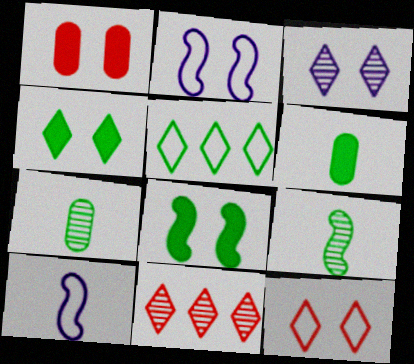[[2, 6, 11], 
[3, 4, 12], 
[5, 7, 8]]